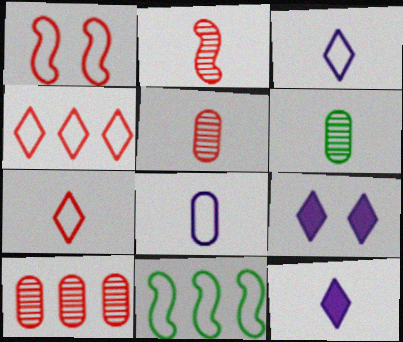[[5, 9, 11]]